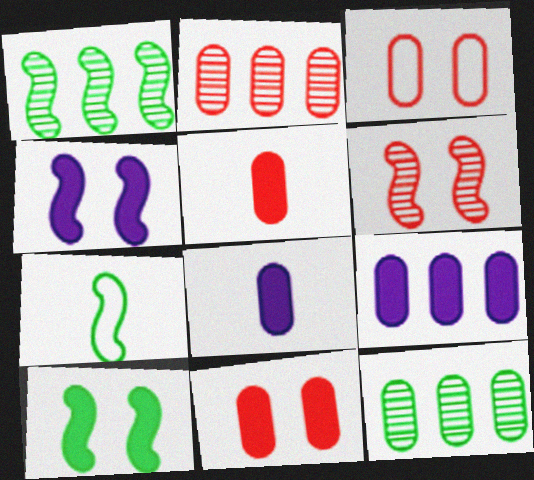[[1, 7, 10], 
[2, 3, 5], 
[3, 8, 12]]